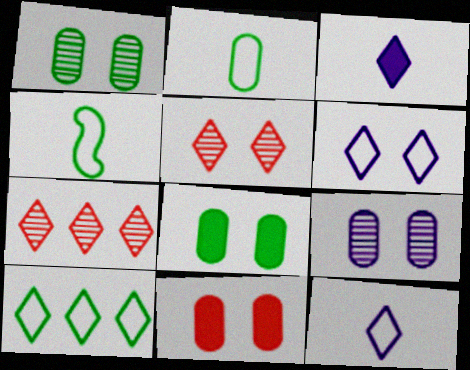[[3, 5, 10]]